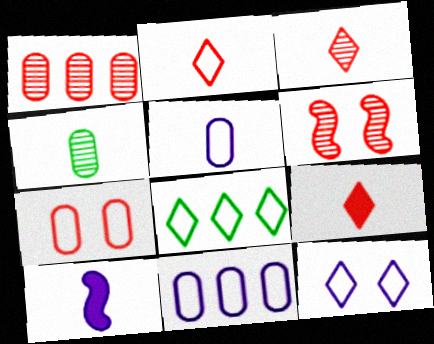[[1, 3, 6], 
[2, 3, 9], 
[2, 4, 10], 
[2, 8, 12]]